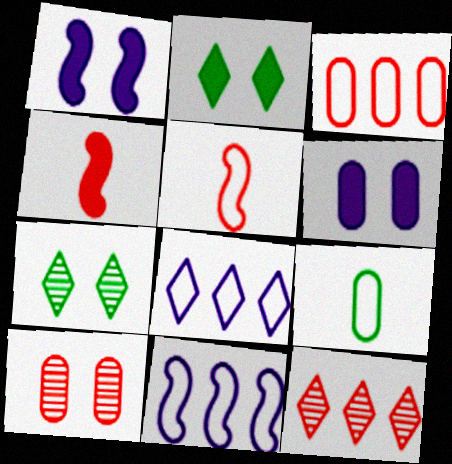[[1, 9, 12]]